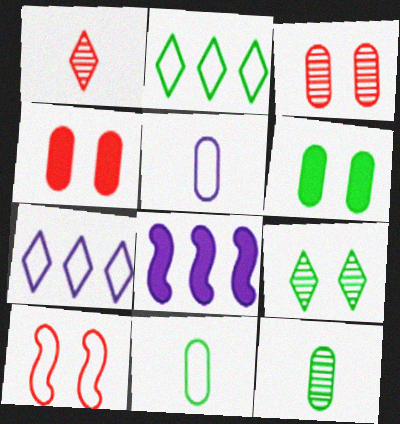[[2, 5, 10], 
[7, 10, 11]]